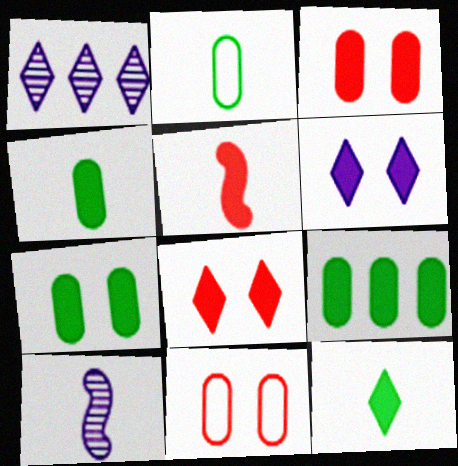[[4, 7, 9], 
[5, 6, 9]]